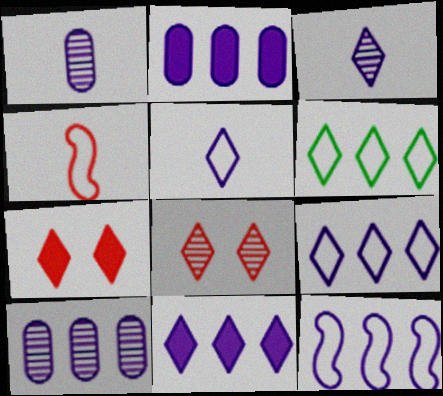[[3, 6, 7], 
[10, 11, 12]]